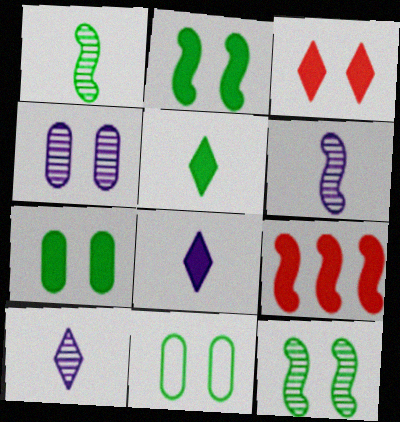[[7, 8, 9], 
[9, 10, 11]]